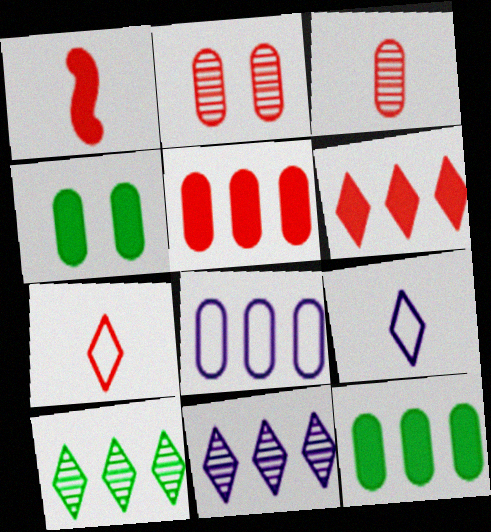[[1, 3, 7], 
[3, 4, 8]]